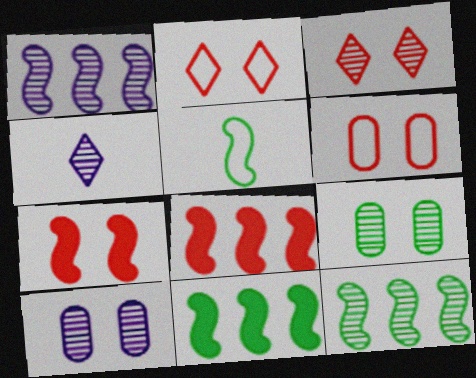[[1, 4, 10], 
[1, 5, 7], 
[3, 6, 7], 
[4, 6, 11]]